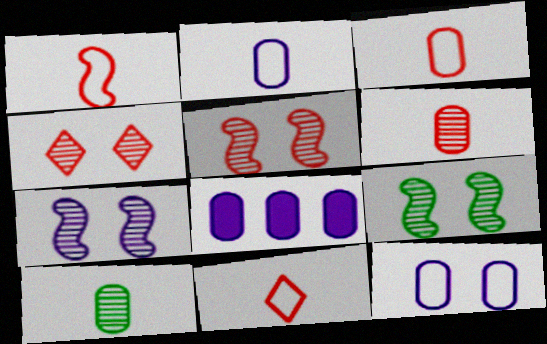[[1, 3, 11], 
[5, 7, 9], 
[8, 9, 11]]